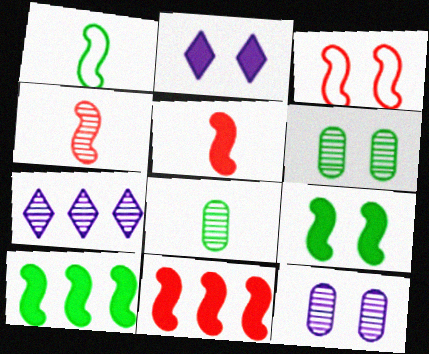[[2, 3, 6], 
[3, 4, 11], 
[4, 6, 7]]